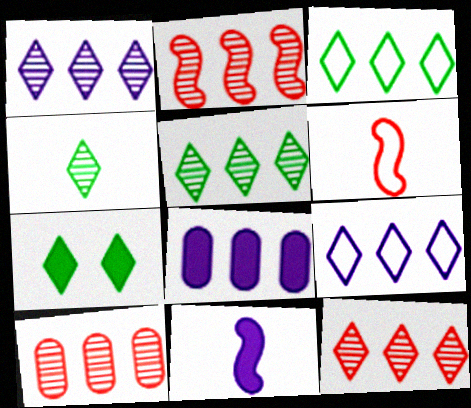[[1, 5, 12], 
[2, 3, 8], 
[2, 10, 12], 
[3, 4, 7]]